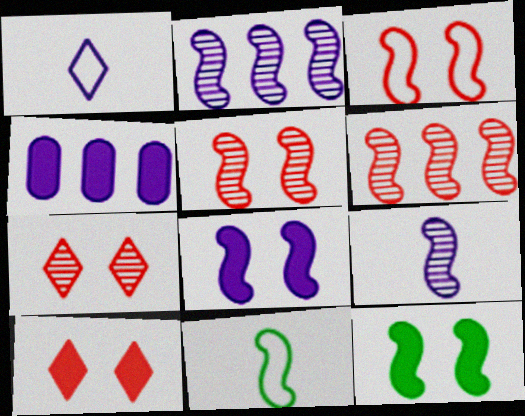[[4, 7, 11], 
[6, 8, 11]]